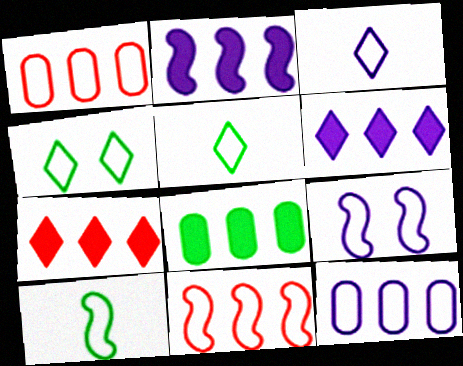[[1, 5, 9], 
[2, 7, 8], 
[3, 9, 12], 
[9, 10, 11]]